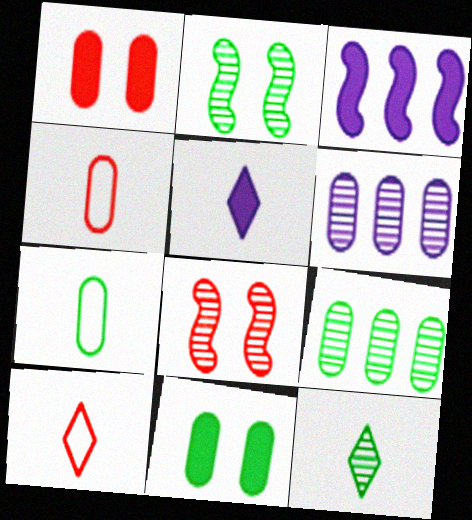[[1, 6, 7], 
[2, 9, 12], 
[4, 6, 11], 
[5, 10, 12], 
[6, 8, 12], 
[7, 9, 11]]